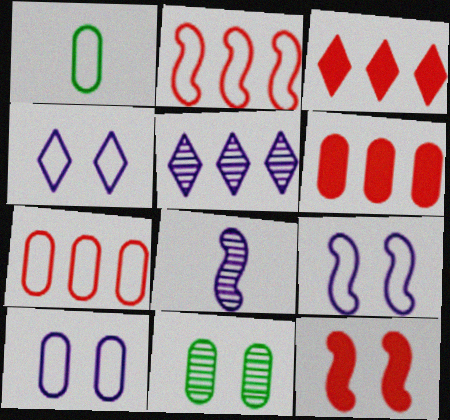[[1, 2, 4], 
[1, 5, 12], 
[1, 7, 10], 
[4, 9, 10], 
[4, 11, 12]]